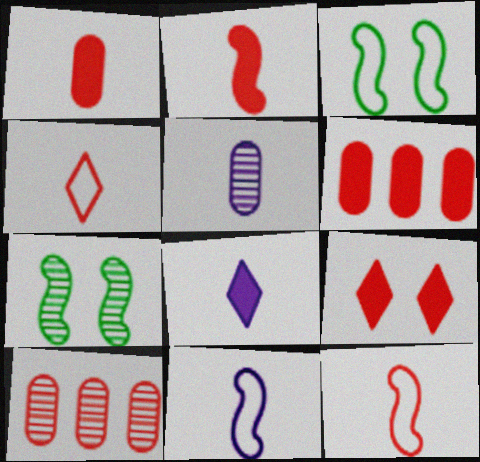[[2, 6, 9], 
[3, 8, 10], 
[5, 8, 11], 
[9, 10, 12]]